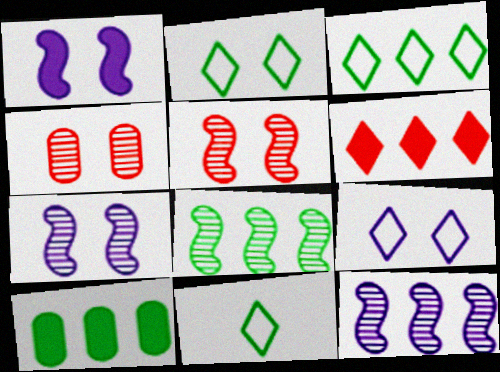[[1, 2, 4], 
[2, 3, 11], 
[3, 8, 10]]